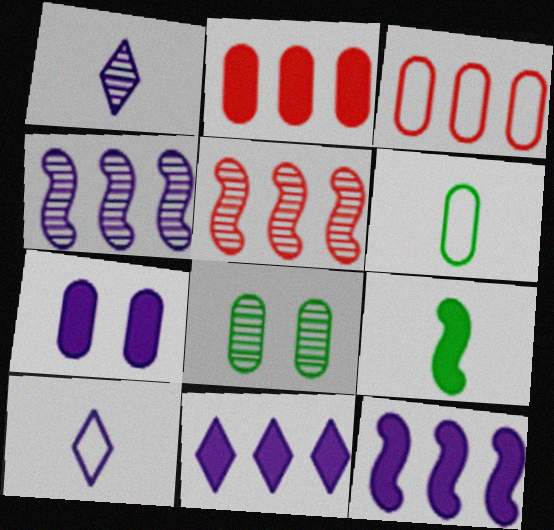[[1, 5, 8], 
[4, 7, 10]]